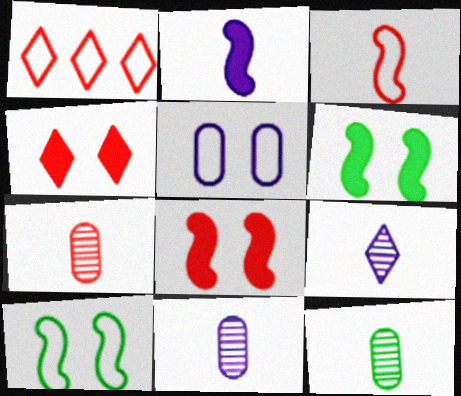[[1, 6, 11], 
[1, 7, 8], 
[7, 11, 12]]